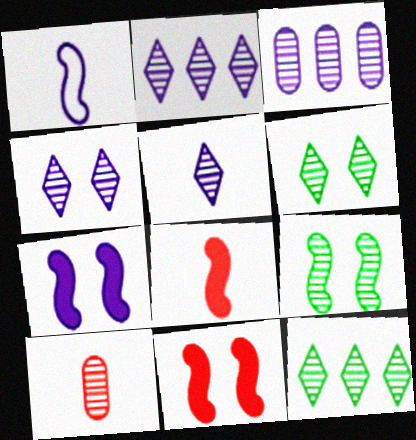[[2, 4, 5], 
[2, 9, 10]]